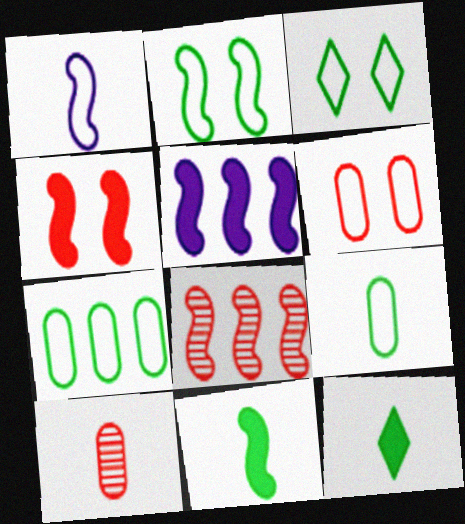[[1, 10, 12], 
[3, 5, 10], 
[4, 5, 11]]